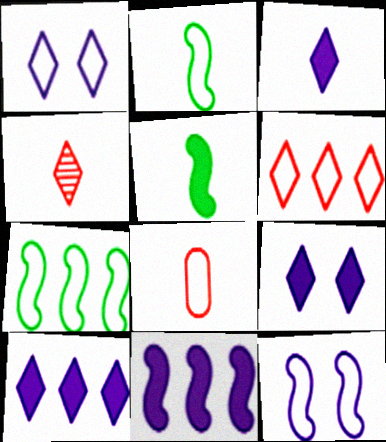[[1, 7, 8], 
[3, 9, 10]]